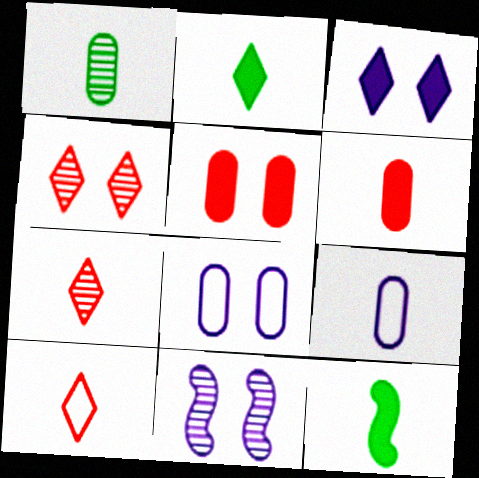[[1, 6, 9], 
[3, 8, 11], 
[7, 9, 12]]